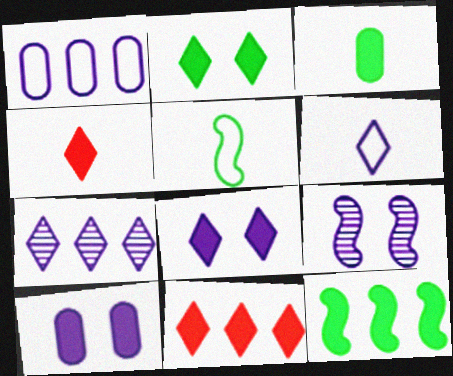[[2, 3, 12], 
[4, 10, 12], 
[6, 7, 8]]